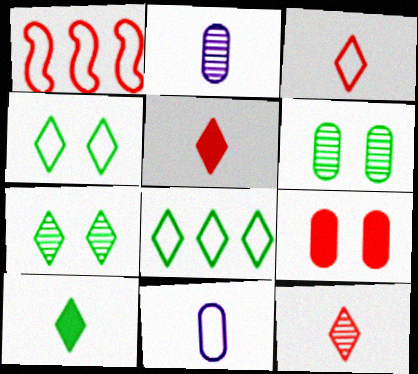[[1, 4, 11], 
[1, 9, 12], 
[3, 5, 12], 
[7, 8, 10]]